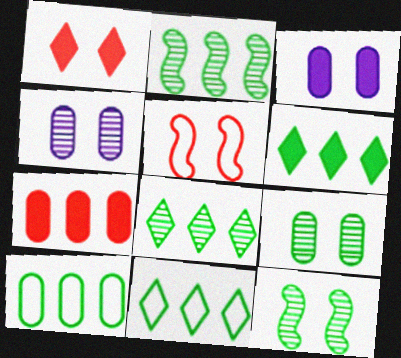[[2, 6, 10], 
[6, 8, 11]]